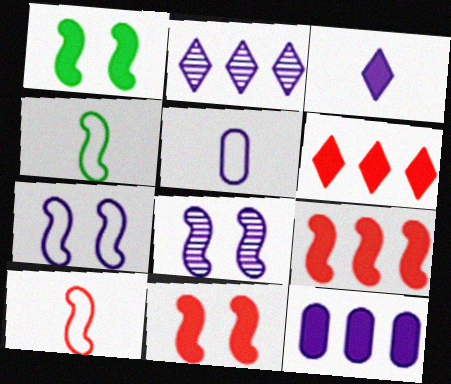[[4, 8, 9]]